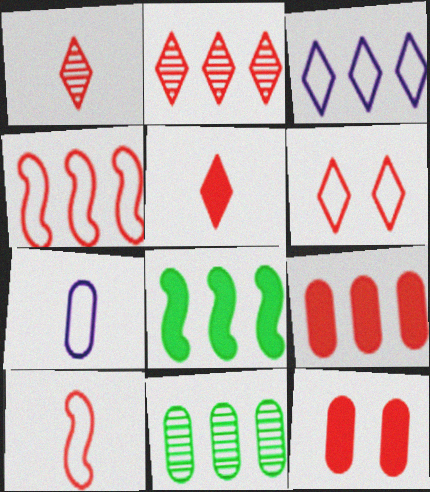[[1, 4, 12], 
[2, 4, 9], 
[2, 5, 6], 
[2, 10, 12], 
[7, 11, 12]]